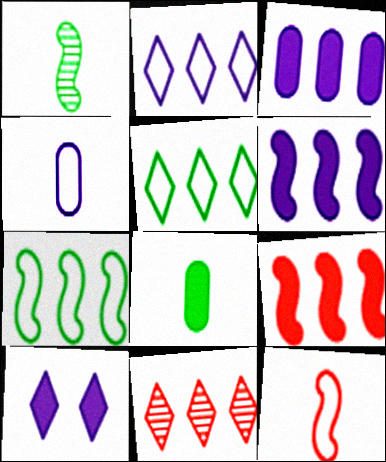[[3, 7, 11], 
[8, 9, 10]]